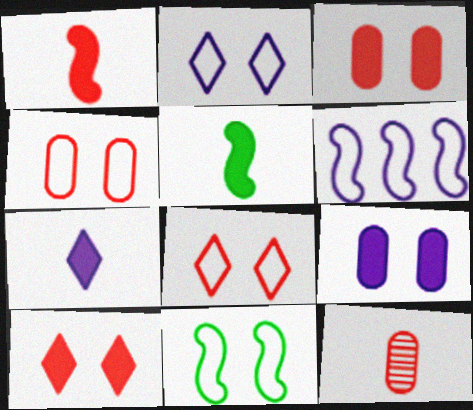[[2, 4, 11]]